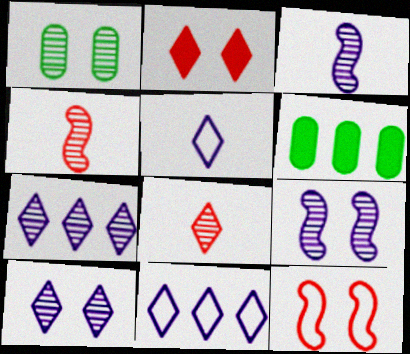[[1, 4, 7]]